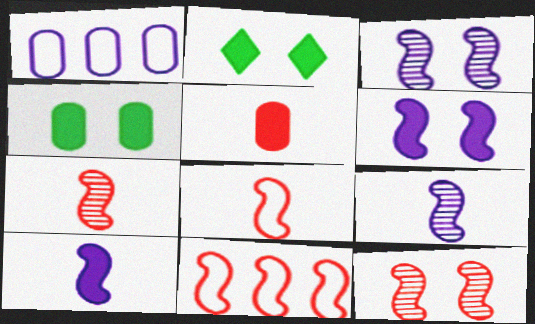[[1, 2, 7]]